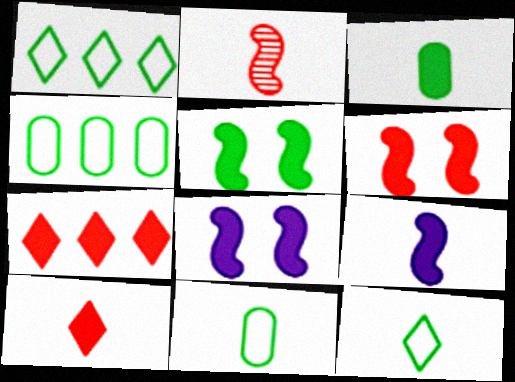[[3, 7, 8], 
[3, 9, 10], 
[5, 6, 8]]